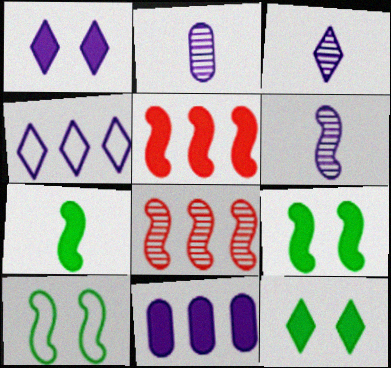[[1, 3, 4], 
[2, 3, 6], 
[5, 6, 10]]